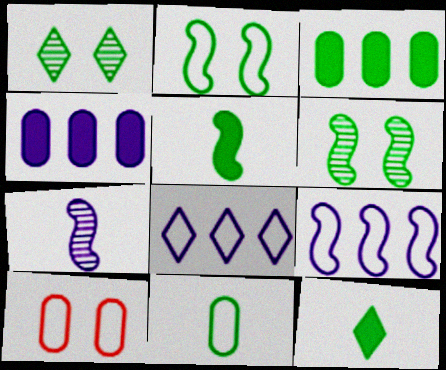[]